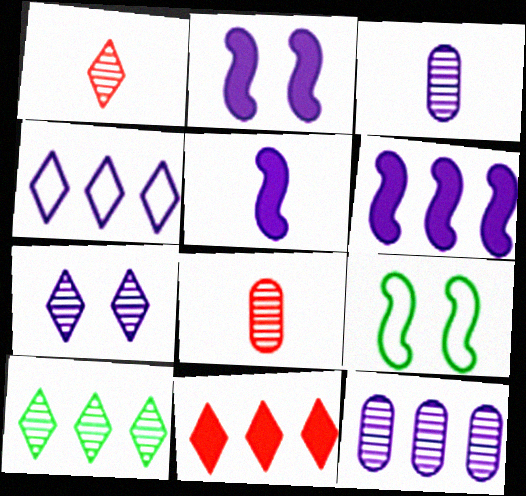[[1, 7, 10], 
[2, 3, 4], 
[2, 5, 6], 
[3, 9, 11], 
[4, 6, 12], 
[4, 10, 11]]